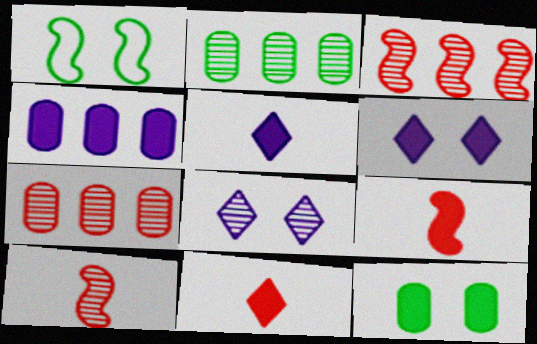[[1, 5, 7], 
[2, 8, 10]]